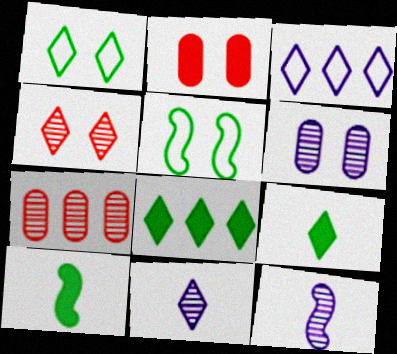[[3, 4, 9]]